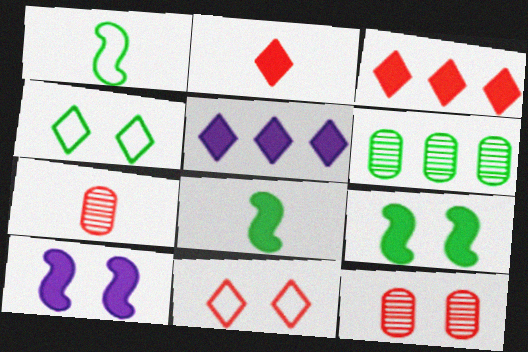[[1, 5, 12], 
[4, 6, 8], 
[4, 10, 12]]